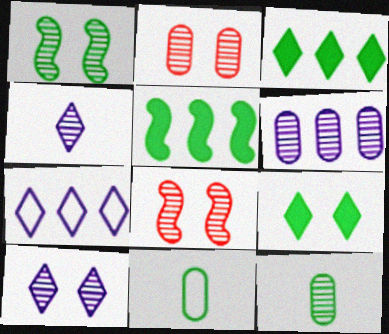[[1, 2, 10], 
[1, 3, 11], 
[2, 6, 12]]